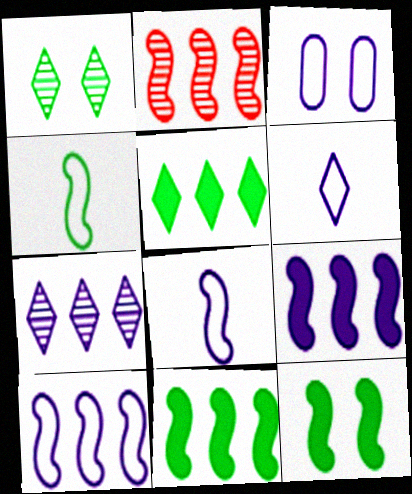[[2, 8, 12], 
[2, 10, 11], 
[3, 6, 10]]